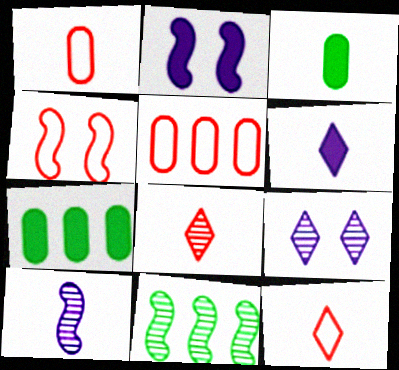[[3, 10, 12], 
[4, 5, 12]]